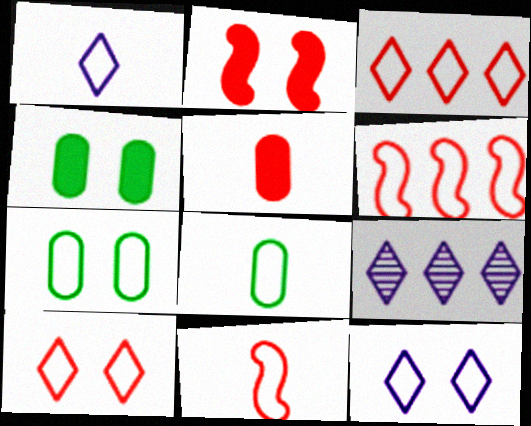[[1, 6, 7], 
[1, 8, 11], 
[2, 8, 9], 
[4, 9, 11], 
[6, 8, 12]]